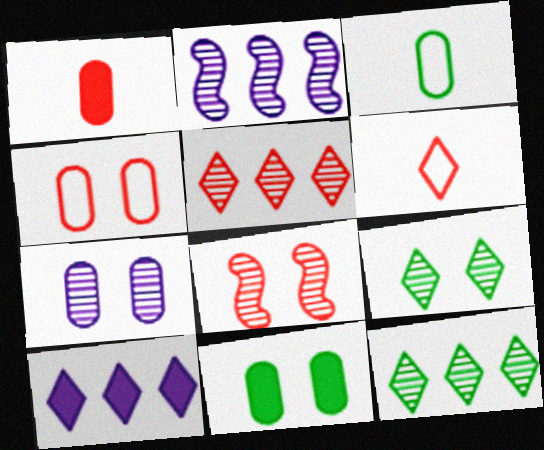[[2, 6, 11], 
[3, 8, 10], 
[4, 7, 11], 
[6, 9, 10], 
[7, 8, 9]]